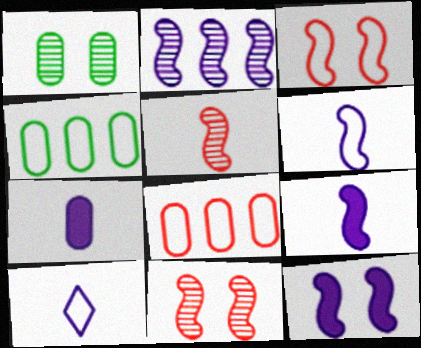[[1, 7, 8], 
[2, 6, 12], 
[3, 4, 10]]